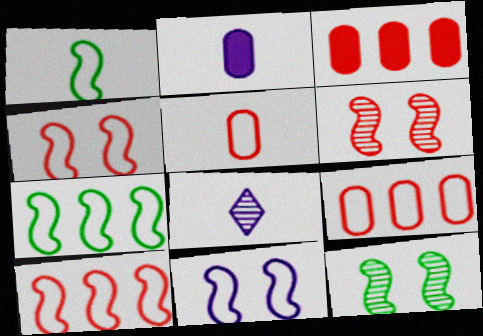[[1, 10, 11]]